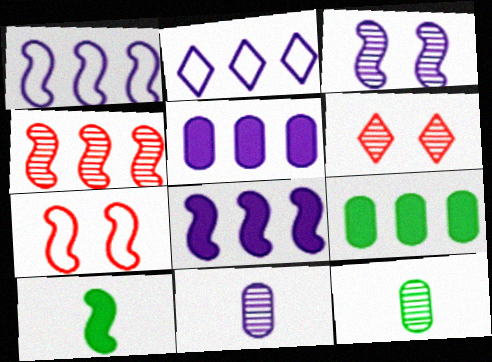[[2, 4, 9]]